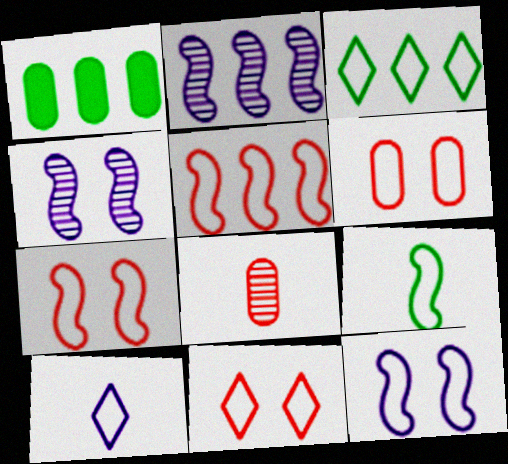[[3, 10, 11], 
[5, 9, 12], 
[6, 7, 11]]